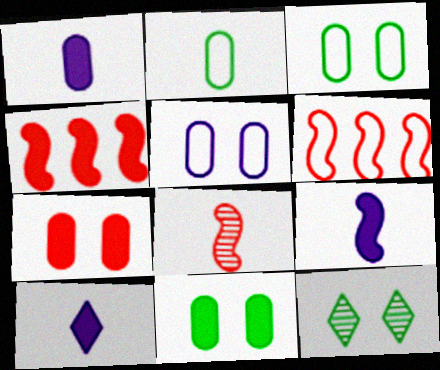[[1, 6, 12], 
[1, 9, 10], 
[2, 8, 10], 
[4, 10, 11]]